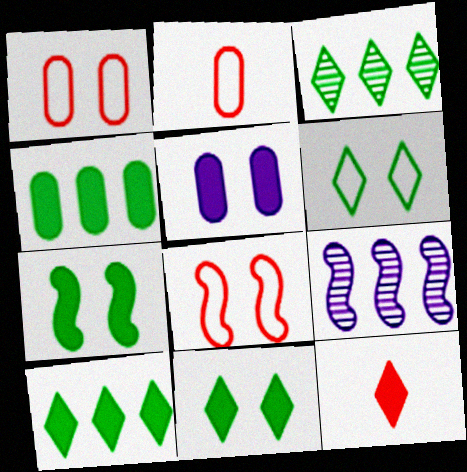[[2, 9, 11]]